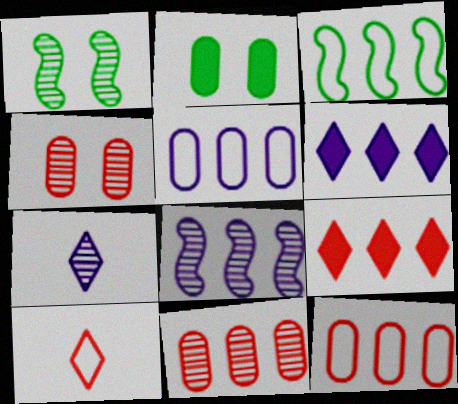[[1, 7, 11], 
[2, 8, 10], 
[3, 6, 11], 
[5, 6, 8]]